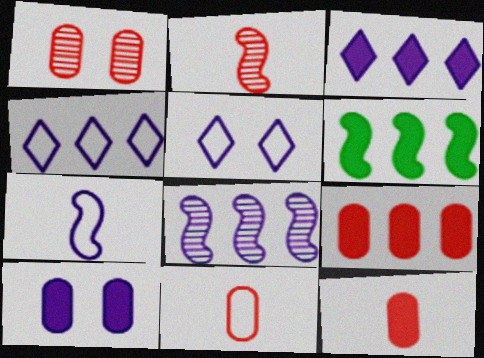[[1, 9, 11], 
[3, 6, 9]]